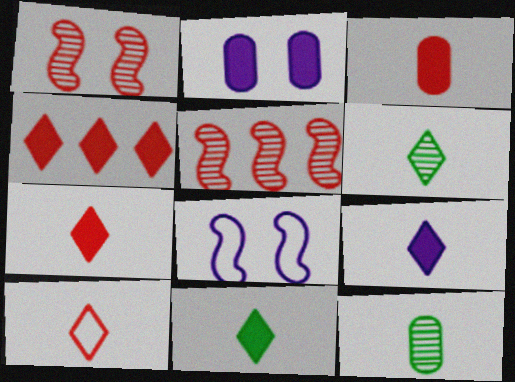[[4, 8, 12], 
[6, 9, 10], 
[7, 9, 11]]